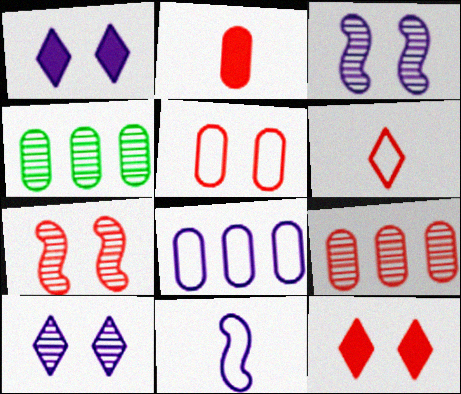[[2, 5, 9], 
[4, 11, 12], 
[5, 7, 12]]